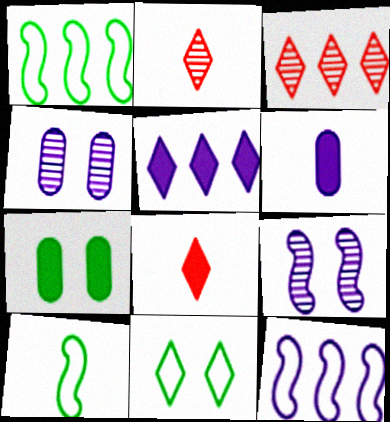[[1, 4, 8], 
[2, 5, 11], 
[2, 6, 10], 
[2, 7, 12]]